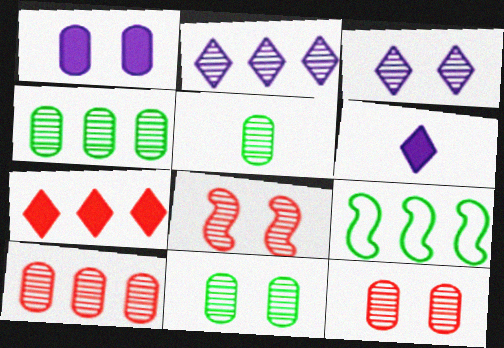[[2, 5, 8], 
[3, 8, 11], 
[4, 5, 11], 
[6, 9, 12]]